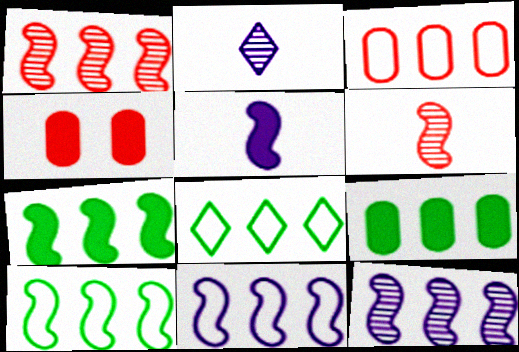[[1, 7, 11], 
[2, 4, 10], 
[3, 8, 11]]